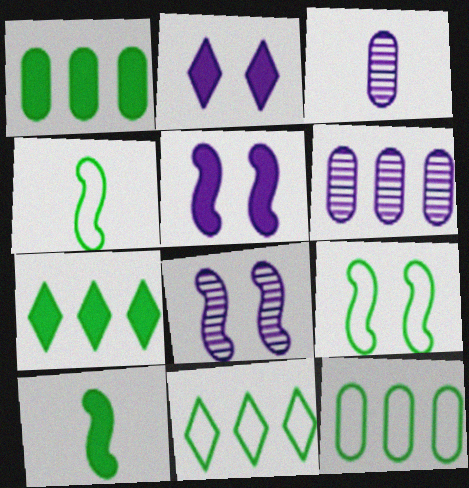[]